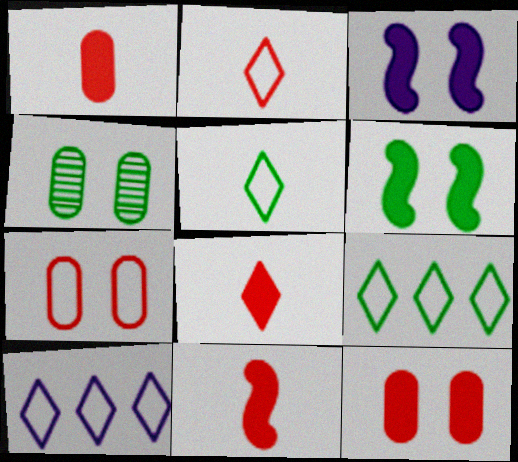[[1, 8, 11], 
[4, 10, 11]]